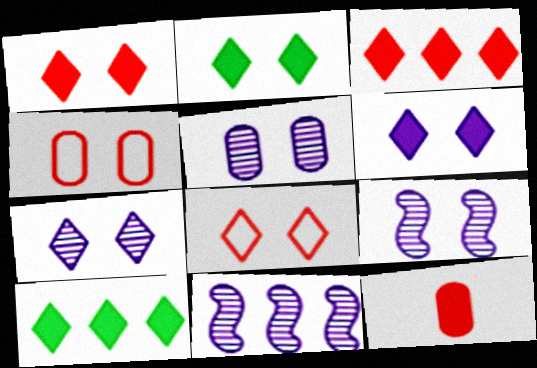[[1, 2, 6], 
[2, 4, 9], 
[2, 7, 8], 
[5, 7, 9]]